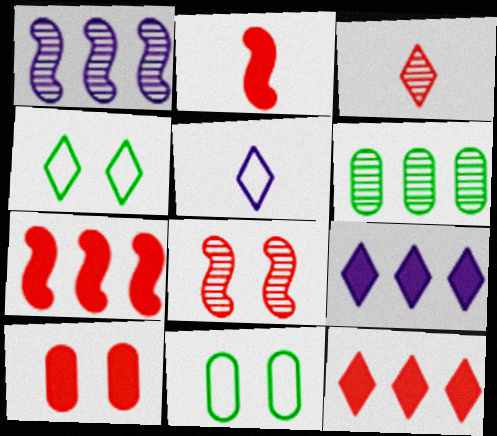[[2, 10, 12], 
[3, 4, 9]]